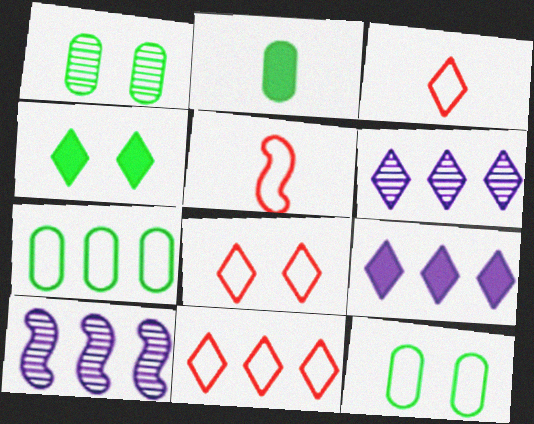[[1, 2, 7], 
[1, 5, 9], 
[2, 8, 10], 
[3, 4, 6], 
[3, 8, 11]]